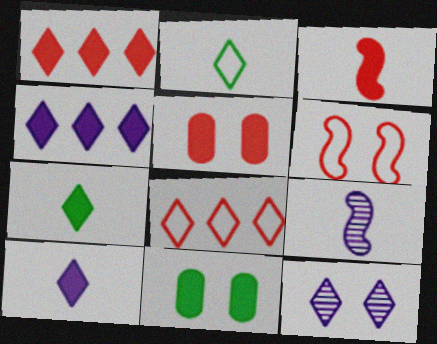[[1, 2, 12], 
[1, 3, 5], 
[3, 4, 11], 
[6, 11, 12], 
[7, 8, 12], 
[8, 9, 11]]